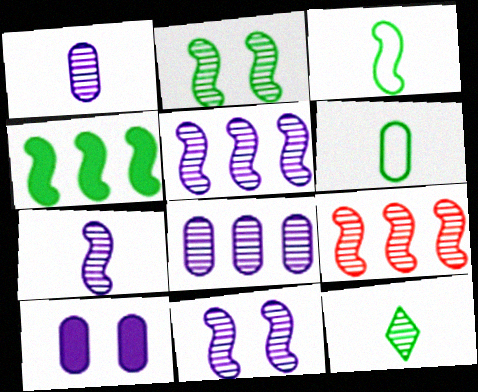[[2, 3, 4], 
[2, 7, 9], 
[5, 7, 11]]